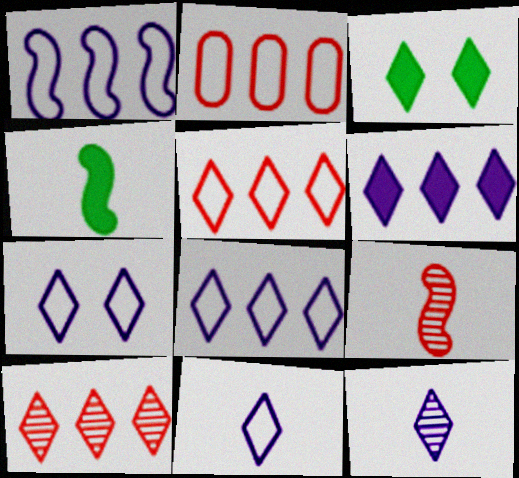[[3, 5, 12], 
[3, 10, 11], 
[6, 7, 12], 
[7, 8, 11]]